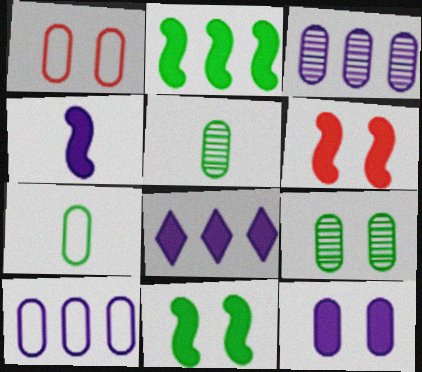[[1, 7, 10], 
[1, 9, 12], 
[2, 4, 6], 
[4, 8, 12]]